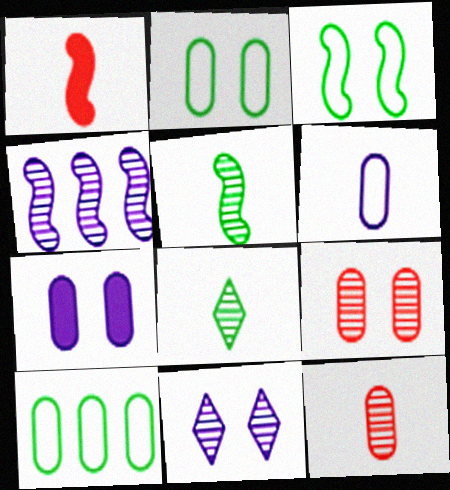[[1, 3, 4], 
[1, 6, 8], 
[1, 10, 11], 
[2, 7, 9], 
[4, 8, 9], 
[7, 10, 12]]